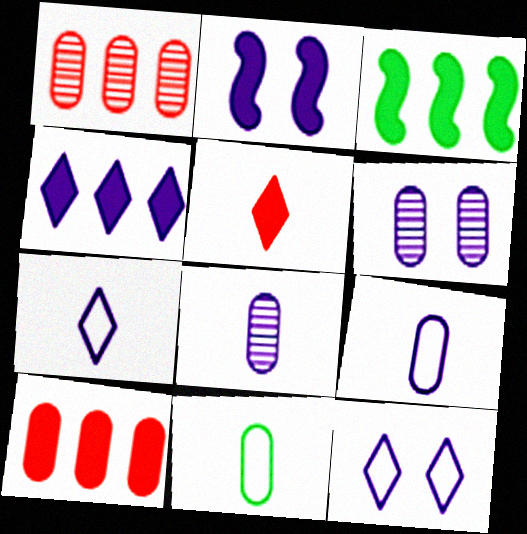[[2, 6, 12], 
[3, 4, 10], 
[6, 10, 11]]